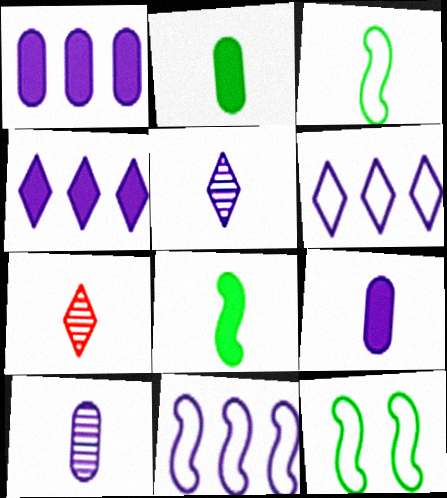[[1, 7, 12], 
[3, 7, 9]]